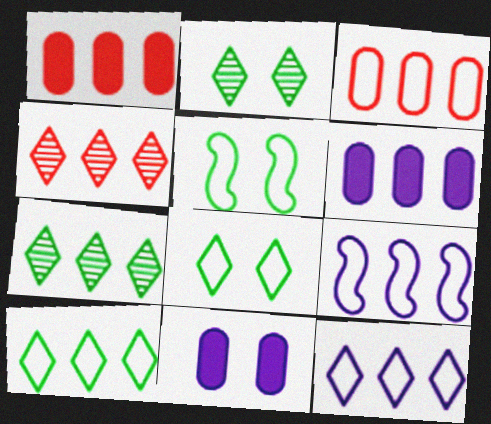[[1, 7, 9], 
[3, 9, 10]]